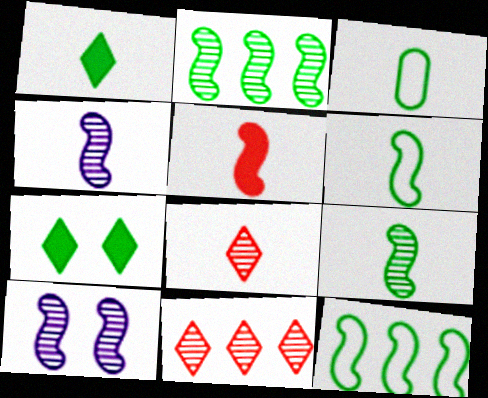[[1, 3, 9], 
[2, 3, 7], 
[4, 5, 6], 
[5, 10, 12]]